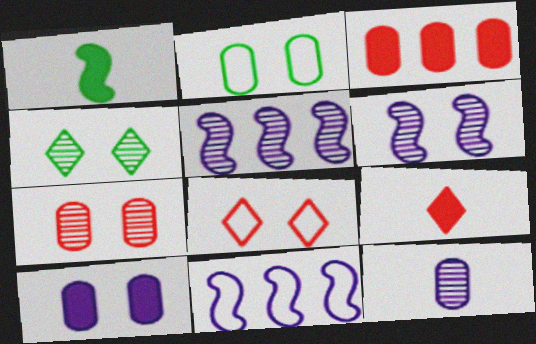[[2, 3, 12], 
[2, 5, 9], 
[2, 7, 10], 
[4, 6, 7]]